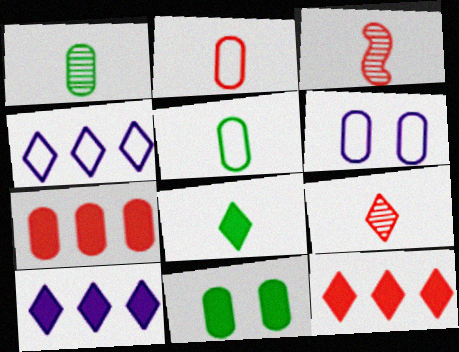[[1, 6, 7], 
[3, 4, 11]]